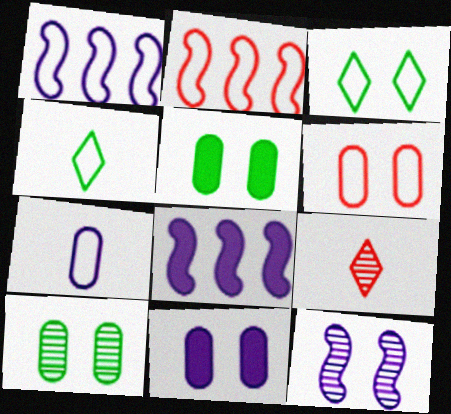[[1, 4, 6], 
[1, 5, 9], 
[2, 3, 7], 
[6, 10, 11]]